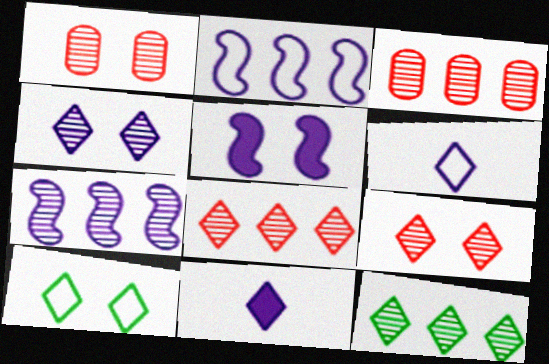[[1, 5, 10], 
[3, 7, 12], 
[8, 10, 11]]